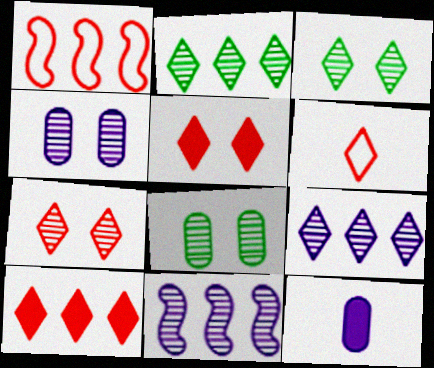[[1, 3, 12], 
[6, 7, 10]]